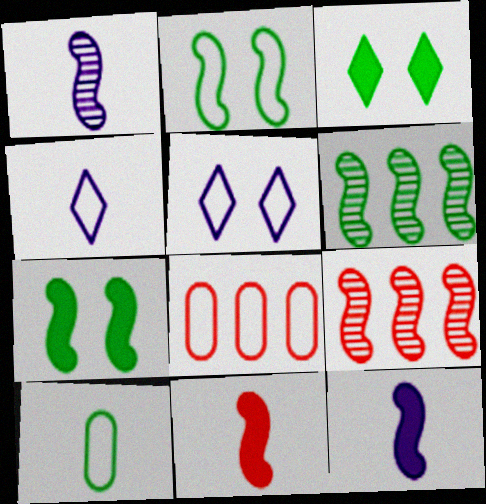[[1, 3, 8], 
[2, 4, 8], 
[2, 9, 12], 
[3, 6, 10]]